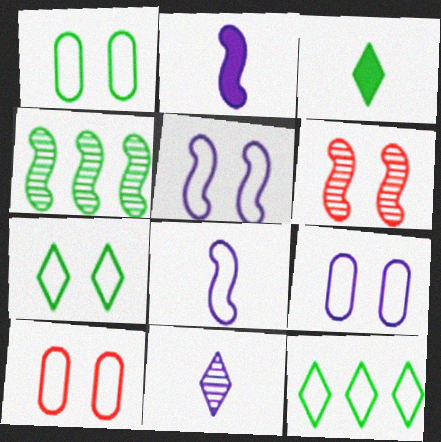[[1, 3, 4], 
[1, 9, 10], 
[5, 7, 10], 
[8, 10, 12]]